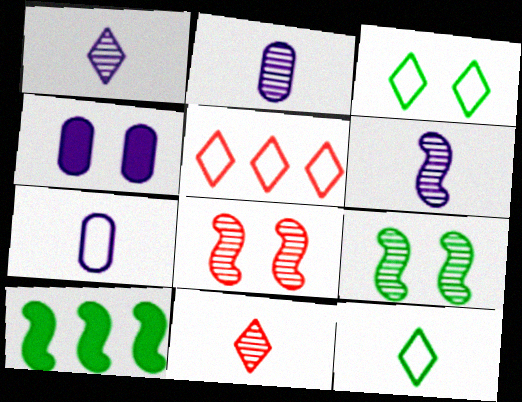[[1, 2, 6], 
[3, 4, 8]]